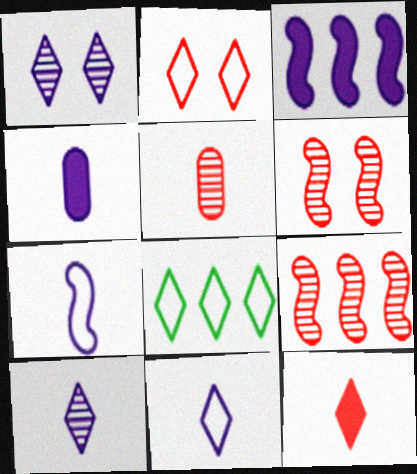[[1, 8, 12], 
[2, 8, 11], 
[4, 6, 8], 
[4, 7, 10]]